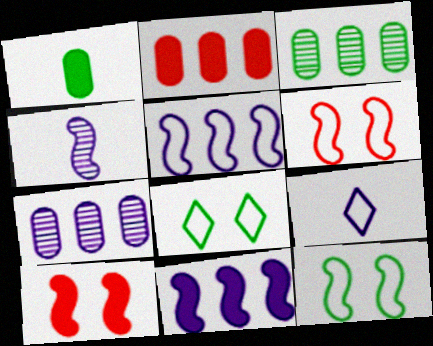[[2, 4, 8], 
[3, 9, 10]]